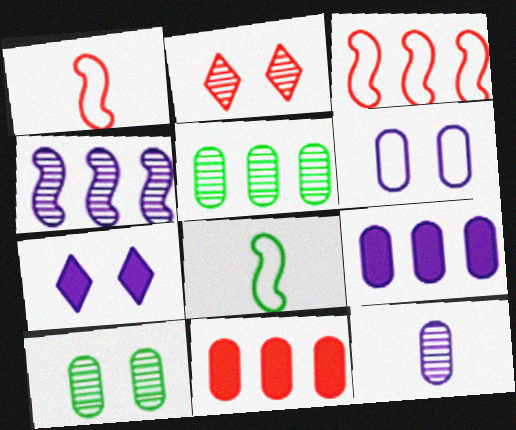[[1, 2, 11], 
[1, 5, 7], 
[2, 8, 9], 
[6, 9, 12]]